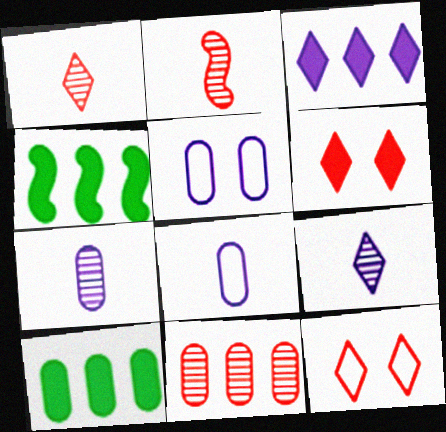[[1, 4, 5], 
[4, 7, 12]]